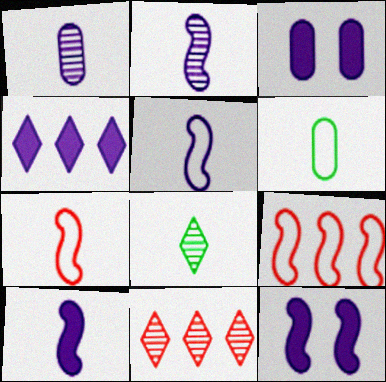[[2, 5, 10], 
[3, 4, 10], 
[3, 8, 9], 
[6, 11, 12]]